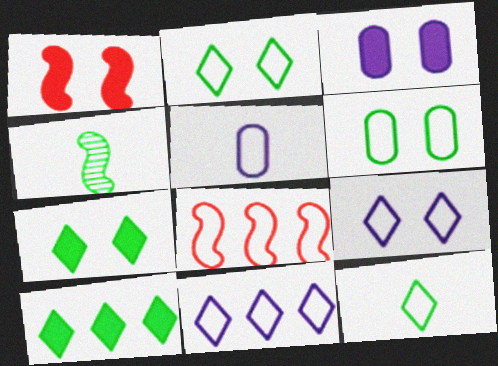[[1, 3, 7], 
[2, 5, 8], 
[4, 6, 10]]